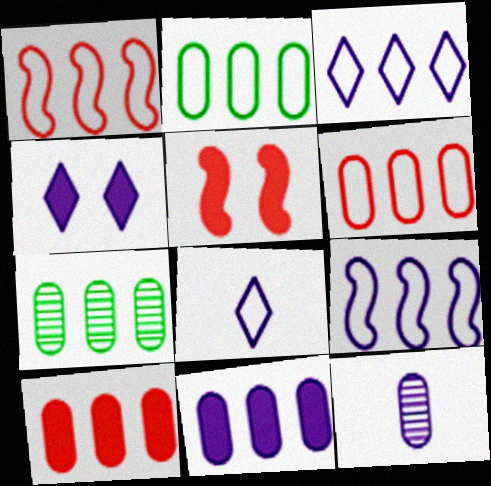[[1, 2, 3], 
[4, 9, 12], 
[5, 7, 8], 
[6, 7, 11]]